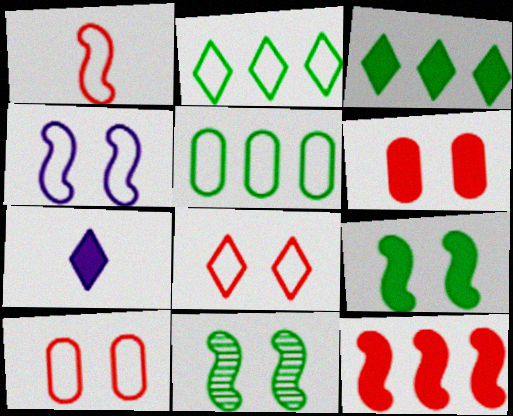[]